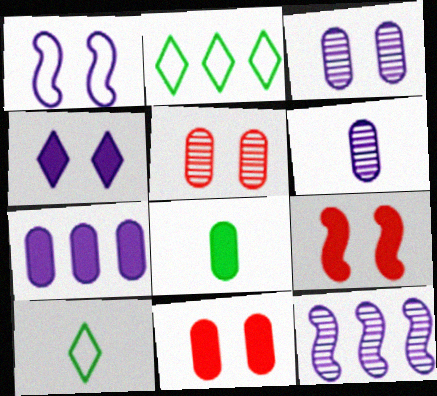[[1, 3, 4], 
[2, 6, 9], 
[7, 8, 11], 
[10, 11, 12]]